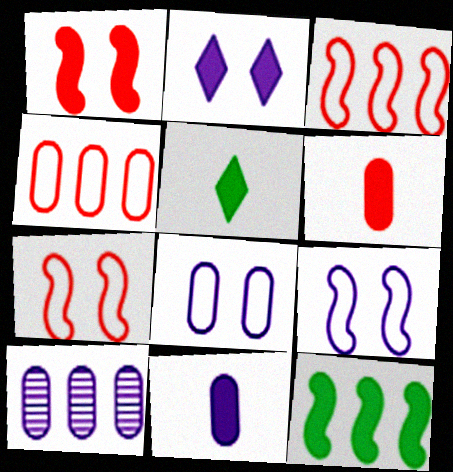[[2, 6, 12], 
[5, 7, 10], 
[8, 10, 11]]